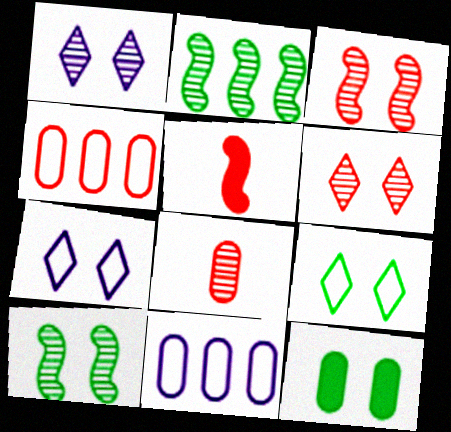[[1, 2, 8], 
[3, 7, 12], 
[4, 5, 6], 
[8, 11, 12], 
[9, 10, 12]]